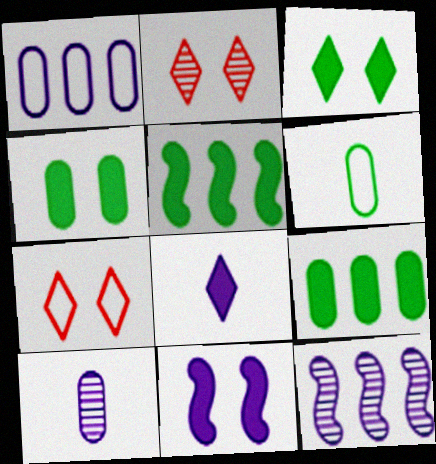[[5, 7, 10]]